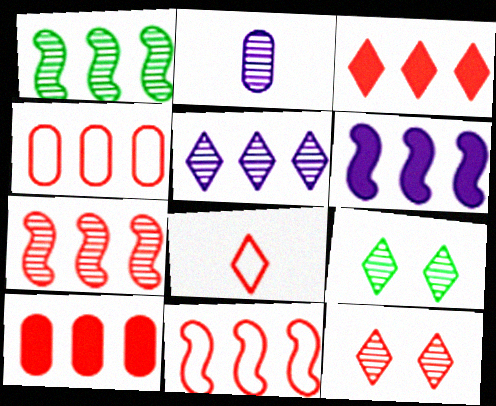[[1, 2, 12], 
[1, 6, 11], 
[2, 7, 9], 
[3, 4, 7], 
[3, 8, 12]]